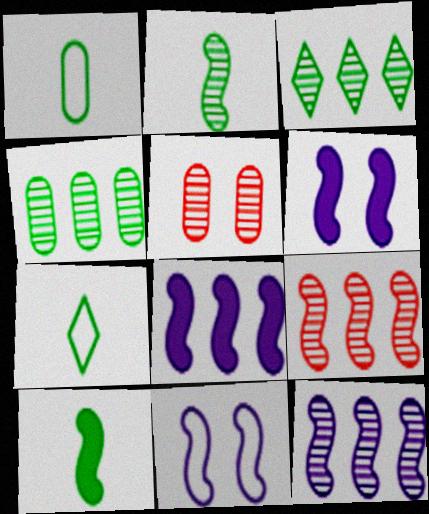[[5, 7, 8], 
[9, 10, 11]]